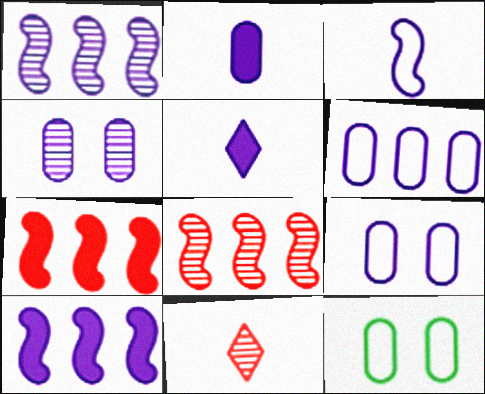[[1, 5, 9], 
[2, 4, 6], 
[5, 8, 12], 
[10, 11, 12]]